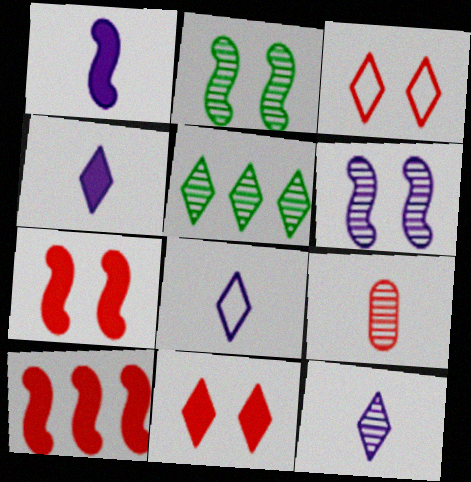[[3, 4, 5], 
[3, 9, 10], 
[4, 8, 12], 
[5, 6, 9], 
[5, 8, 11]]